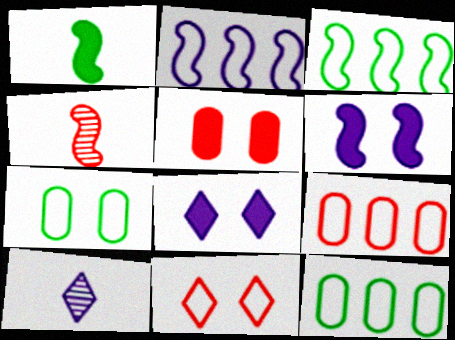[[3, 4, 6], 
[3, 5, 10], 
[4, 8, 12]]